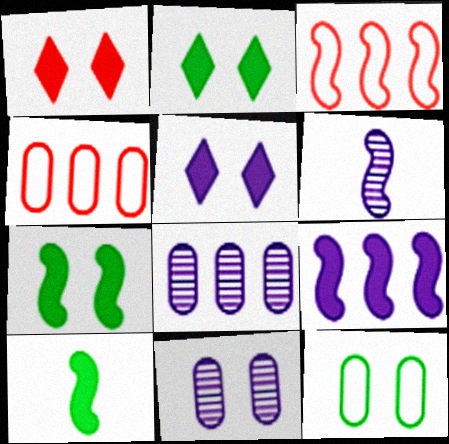[[1, 2, 5], 
[2, 4, 6], 
[3, 6, 7]]